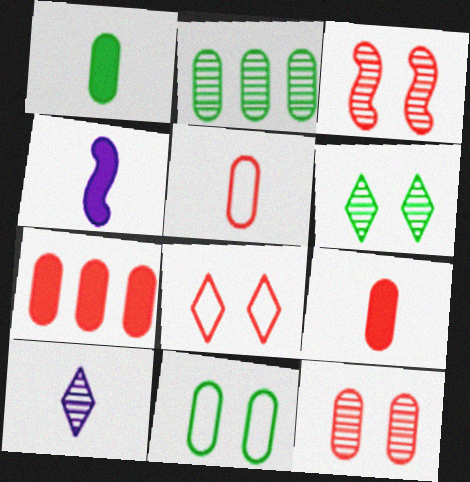[[1, 2, 11], 
[2, 3, 10], 
[2, 4, 8], 
[5, 7, 12]]